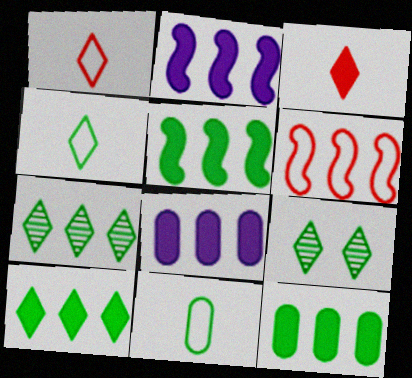[[4, 9, 10], 
[5, 9, 11], 
[5, 10, 12], 
[6, 7, 8]]